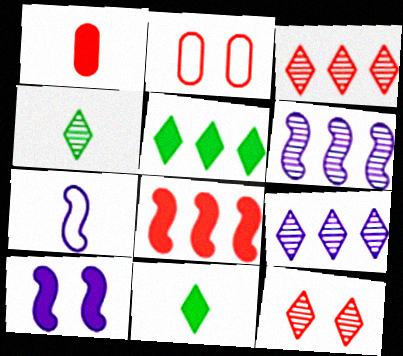[[1, 4, 7], 
[1, 5, 10], 
[2, 6, 11], 
[4, 9, 12], 
[6, 7, 10]]